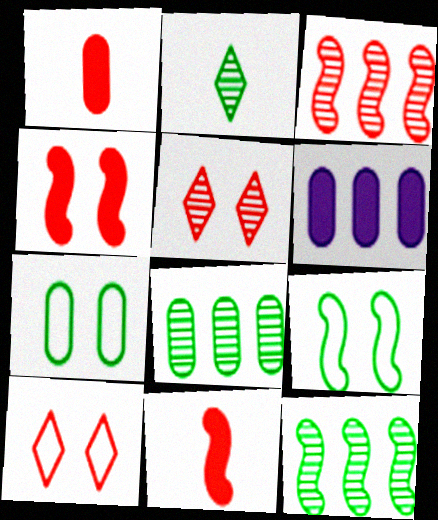[[1, 3, 10]]